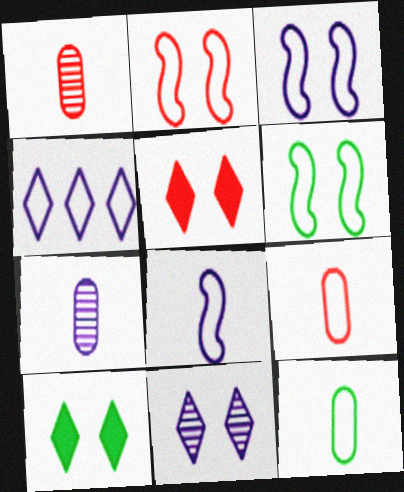[[2, 3, 6], 
[2, 4, 12], 
[4, 6, 9]]